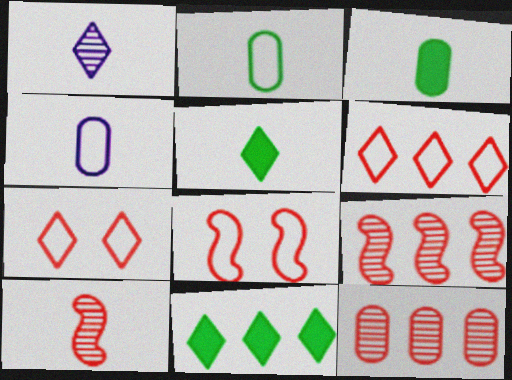[[1, 7, 11], 
[4, 5, 10]]